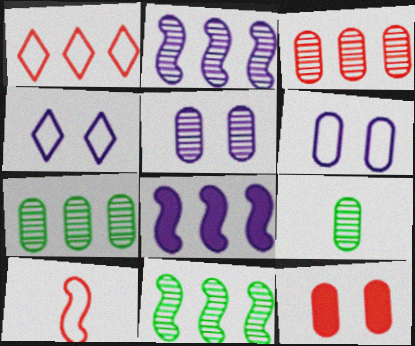[[1, 7, 8], 
[3, 5, 9]]